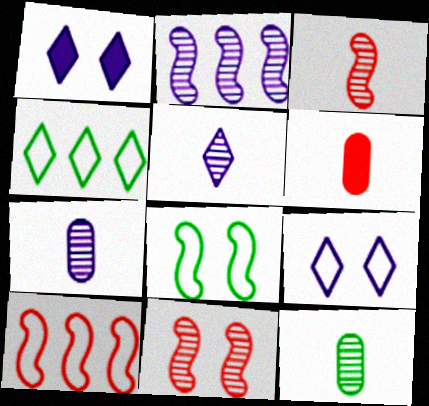[[1, 10, 12], 
[3, 5, 12]]